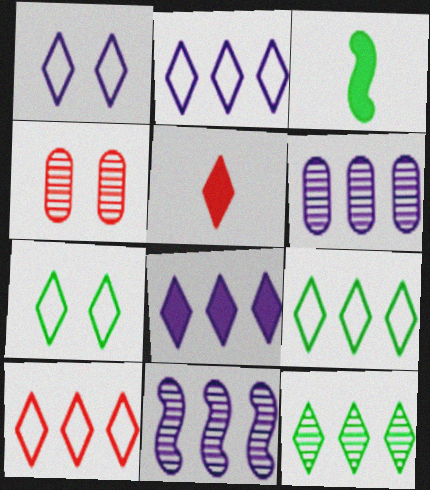[[1, 5, 12], 
[2, 3, 4], 
[2, 9, 10], 
[8, 10, 12]]